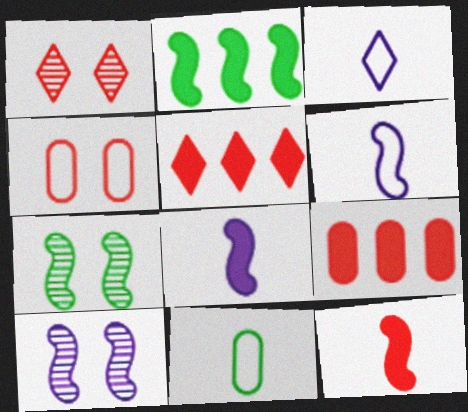[[3, 7, 9], 
[5, 10, 11]]